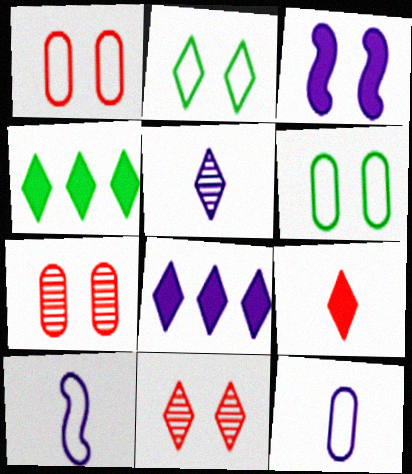[[2, 3, 7], 
[3, 6, 11], 
[4, 7, 10]]